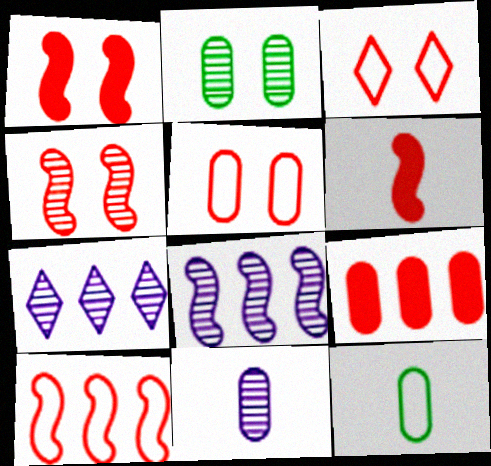[[1, 7, 12], 
[4, 6, 10]]